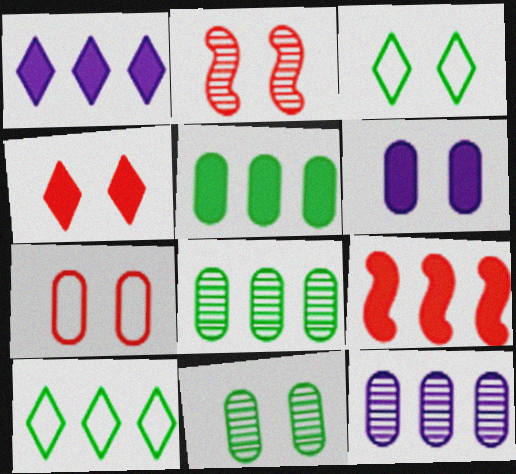[[1, 5, 9], 
[2, 3, 6], 
[2, 4, 7], 
[6, 7, 11], 
[9, 10, 12]]